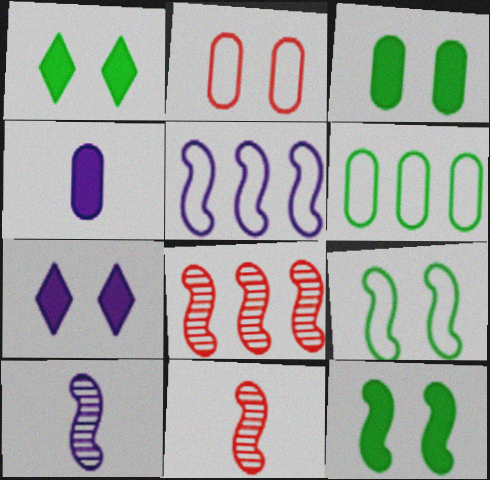[[1, 3, 12], 
[5, 11, 12], 
[6, 7, 11]]